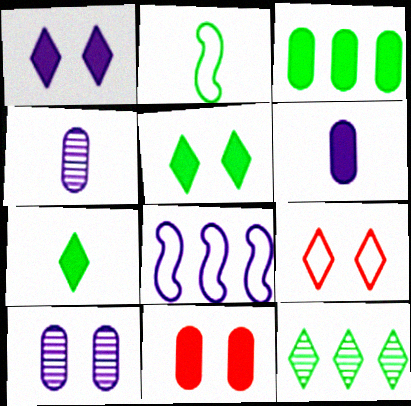[[1, 4, 8], 
[3, 6, 11]]